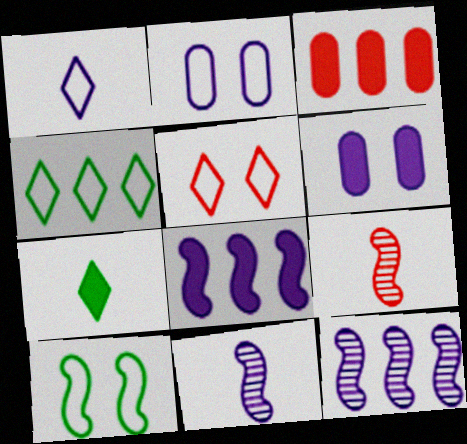[[1, 4, 5], 
[1, 6, 12], 
[2, 5, 10], 
[3, 4, 12], 
[3, 5, 9], 
[4, 6, 9], 
[8, 9, 10]]